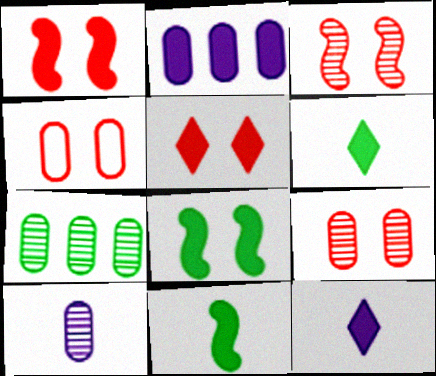[[1, 2, 6], 
[2, 5, 11], 
[3, 4, 5], 
[7, 9, 10]]